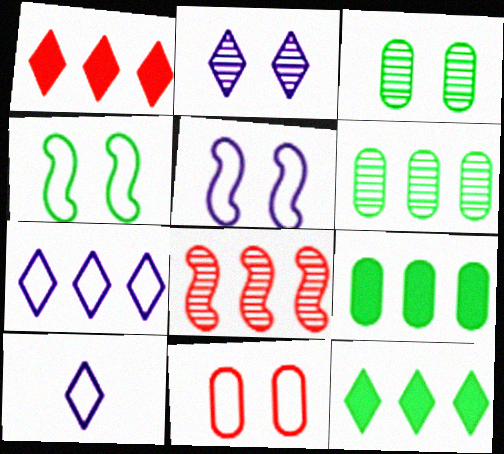[[7, 8, 9]]